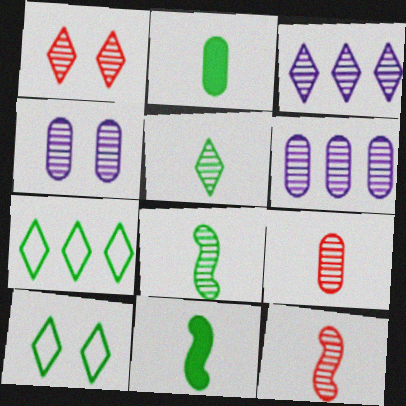[[1, 3, 5], 
[1, 6, 8]]